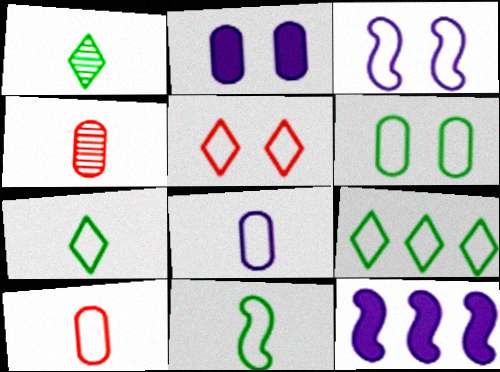[[3, 5, 6], 
[3, 9, 10], 
[6, 9, 11]]